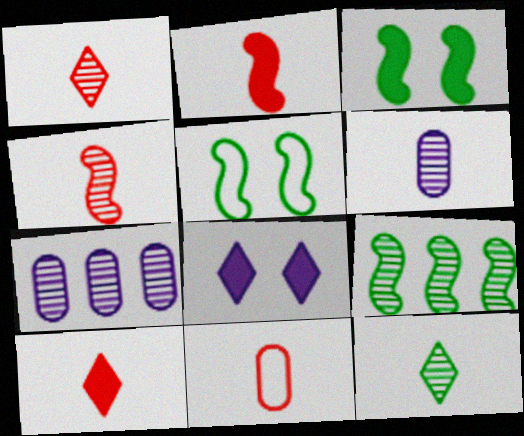[[1, 2, 11], 
[4, 6, 12], 
[4, 10, 11], 
[5, 7, 10], 
[8, 9, 11]]